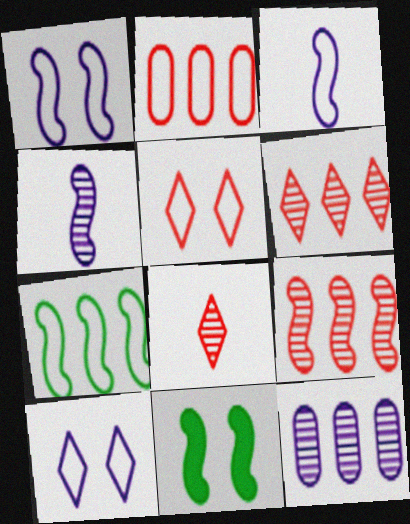[[3, 9, 11]]